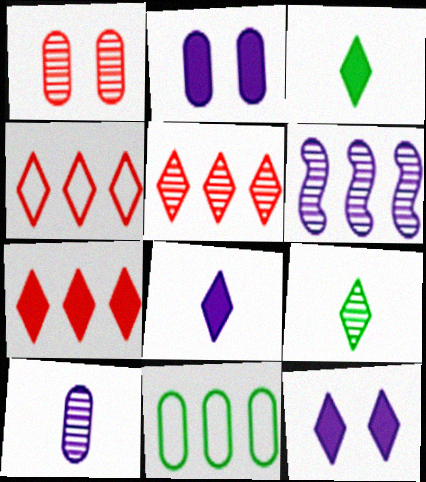[[1, 6, 9], 
[3, 7, 12], 
[4, 5, 7], 
[4, 9, 12], 
[6, 7, 11]]